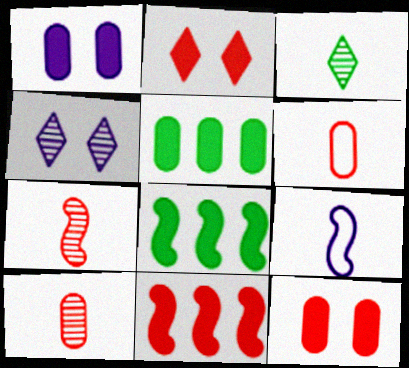[[4, 6, 8]]